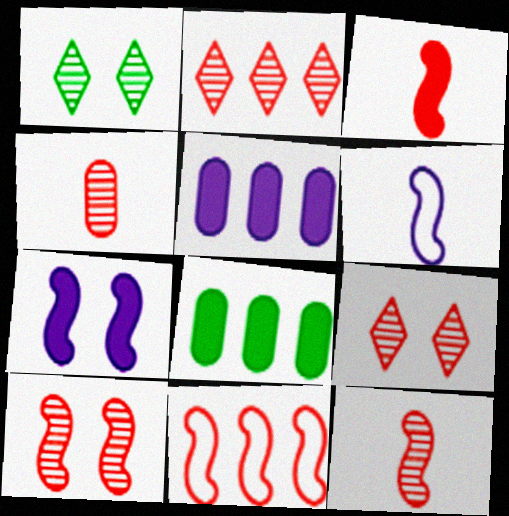[[2, 4, 10], 
[3, 10, 11], 
[6, 8, 9]]